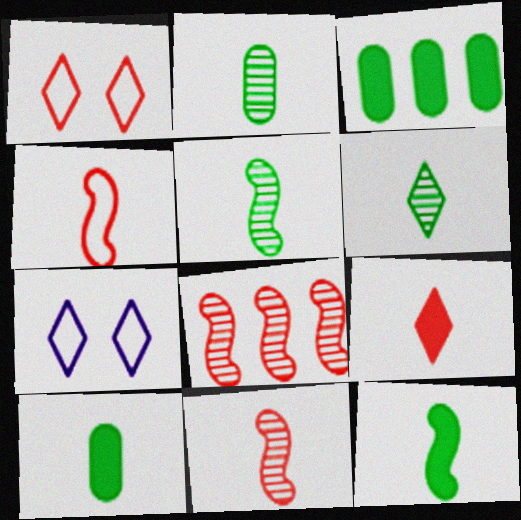[[2, 5, 6], 
[3, 7, 11], 
[7, 8, 10]]